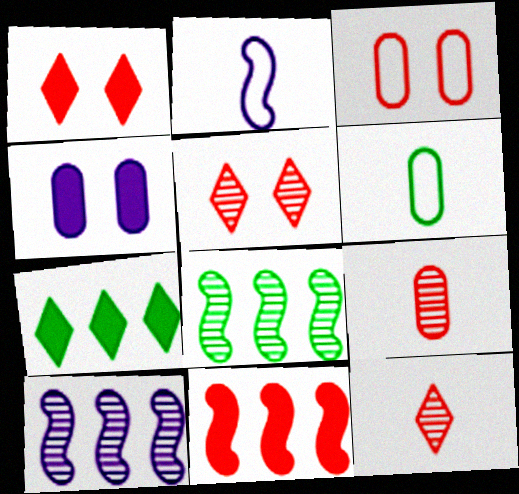[[1, 6, 10], 
[3, 11, 12]]